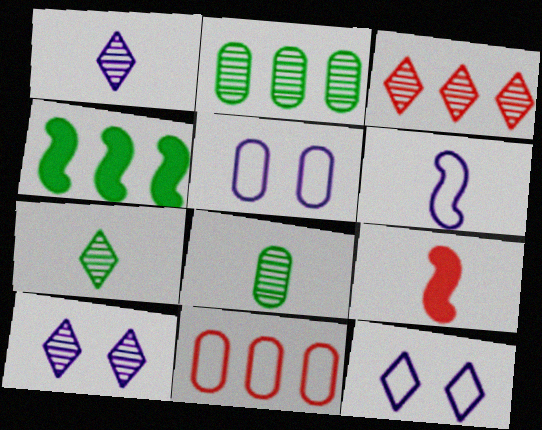[[2, 9, 12], 
[3, 7, 10]]